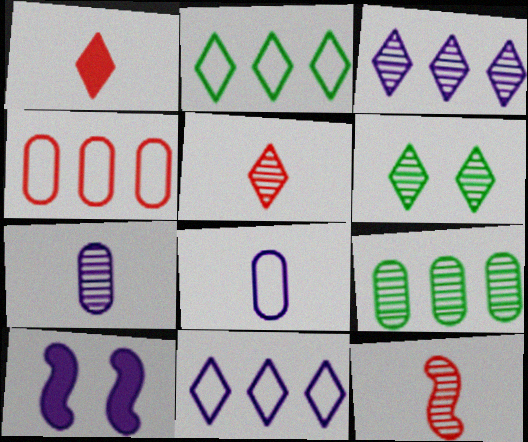[[1, 6, 11], 
[3, 5, 6], 
[3, 8, 10], 
[7, 10, 11]]